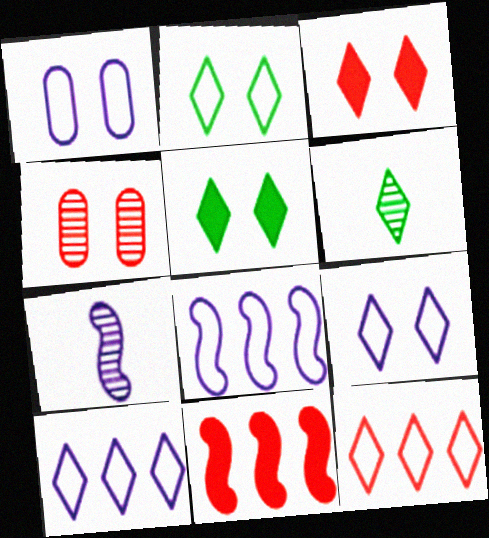[[1, 6, 11], 
[3, 6, 10]]